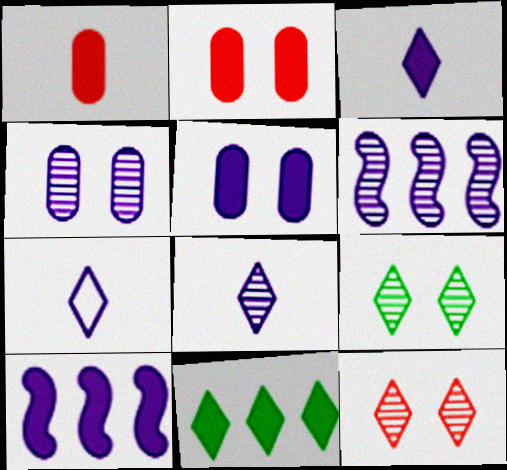[[3, 5, 10], 
[3, 7, 8], 
[4, 6, 8], 
[4, 7, 10], 
[5, 6, 7], 
[7, 11, 12]]